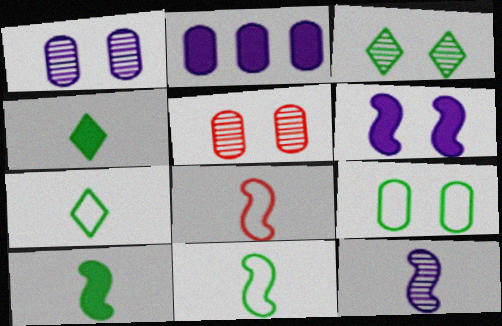[[2, 3, 8], 
[8, 10, 12]]